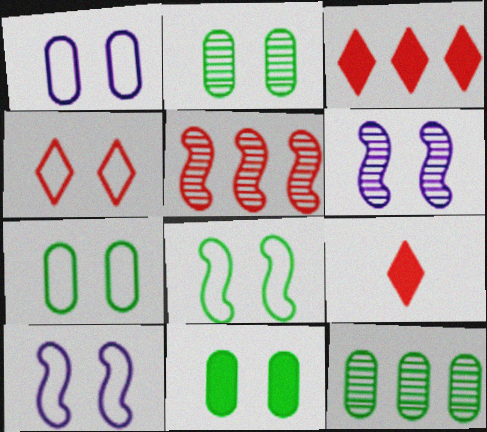[[1, 4, 8], 
[2, 7, 11], 
[4, 6, 11], 
[4, 7, 10], 
[9, 10, 12]]